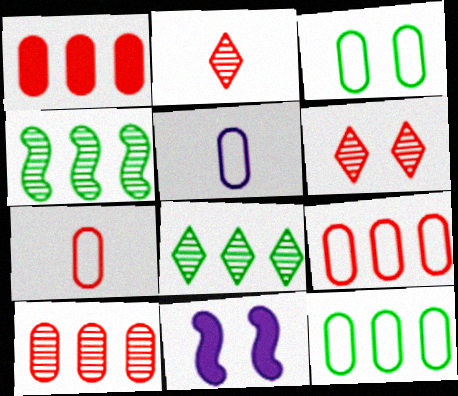[[1, 9, 10], 
[2, 11, 12], 
[3, 5, 9], 
[3, 6, 11], 
[7, 8, 11]]